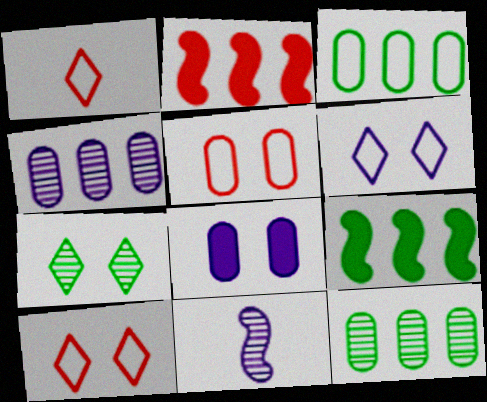[]